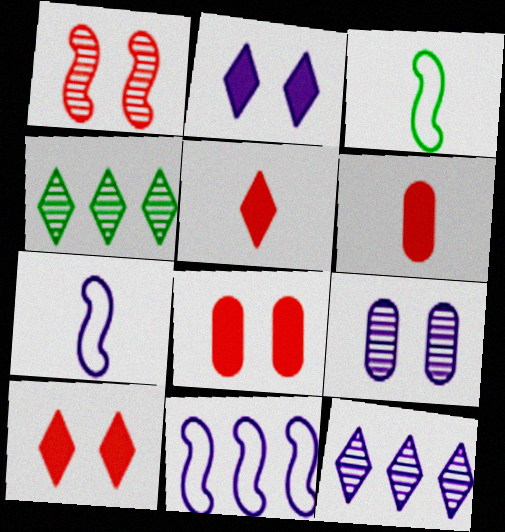[[3, 8, 12], 
[4, 7, 8]]